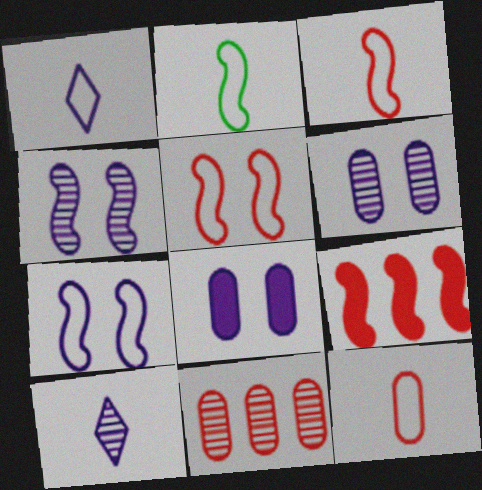[[1, 2, 12], 
[2, 4, 9]]